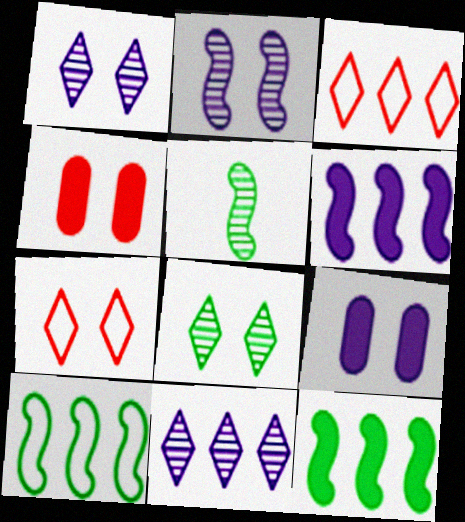[[3, 5, 9]]